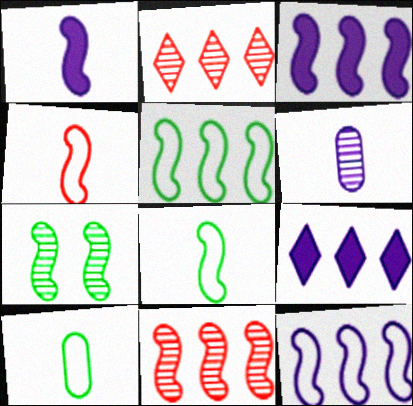[[2, 6, 7], 
[3, 4, 7], 
[3, 5, 11]]